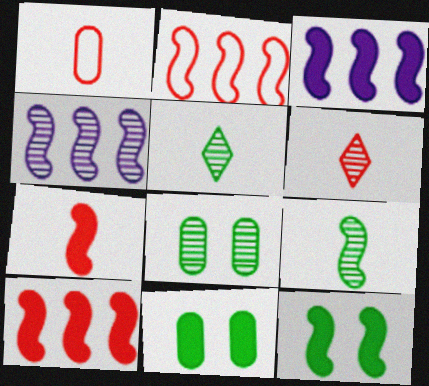[[1, 6, 7], 
[3, 7, 12], 
[4, 6, 8]]